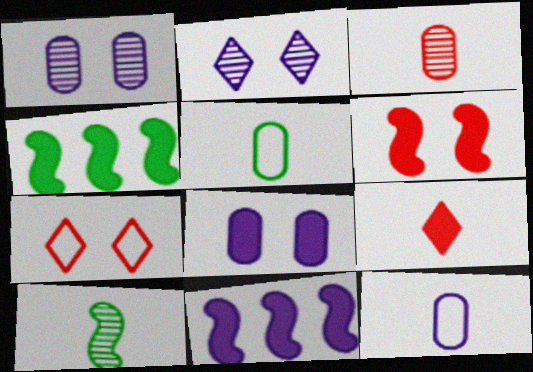[[2, 11, 12], 
[4, 8, 9], 
[9, 10, 12]]